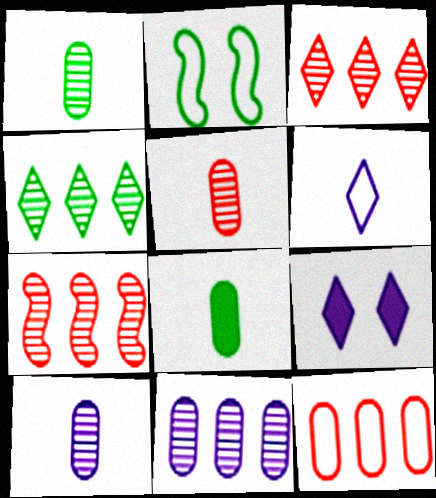[[1, 5, 10], 
[2, 4, 8], 
[2, 6, 12], 
[4, 7, 11]]